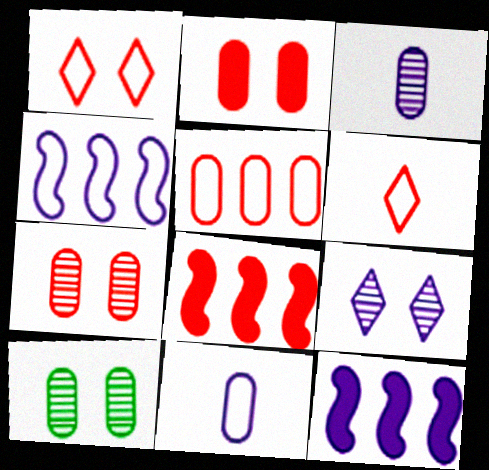[[6, 7, 8], 
[6, 10, 12], 
[9, 11, 12]]